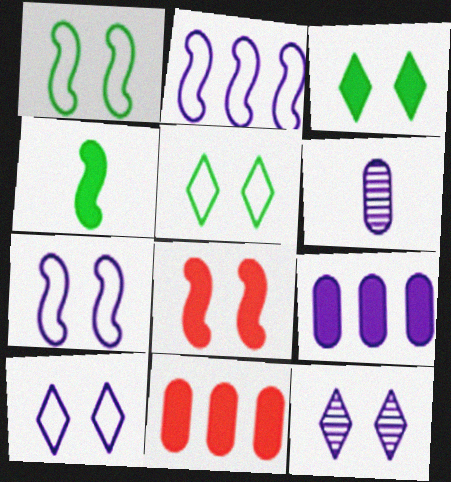[]